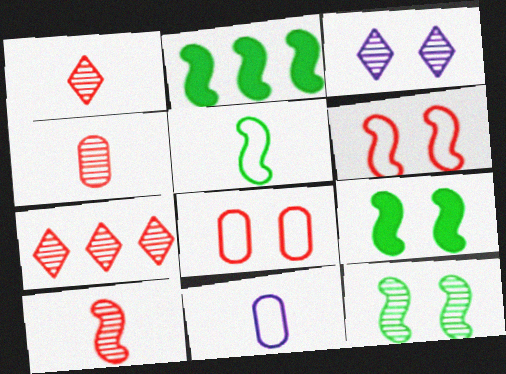[[1, 4, 10], 
[2, 5, 12], 
[3, 8, 9], 
[7, 9, 11]]